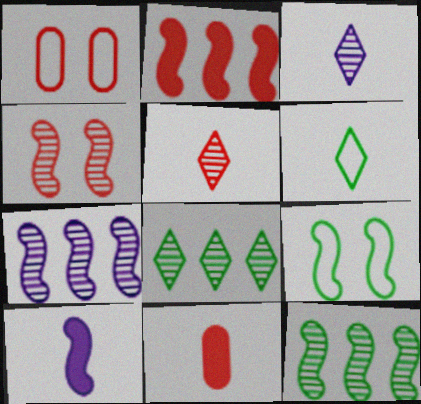[[1, 2, 5], 
[1, 8, 10]]